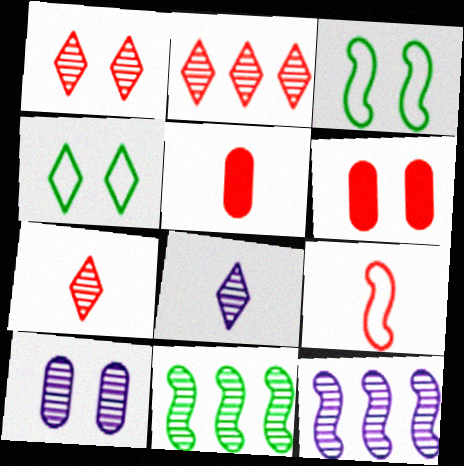[[1, 2, 7], 
[2, 6, 9], 
[4, 5, 12], 
[5, 7, 9], 
[7, 10, 11], 
[8, 10, 12]]